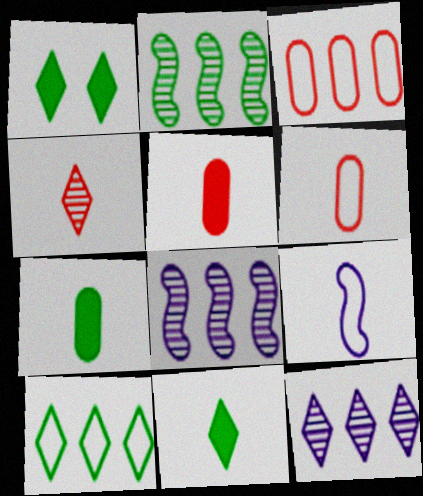[[1, 6, 8], 
[4, 7, 9]]